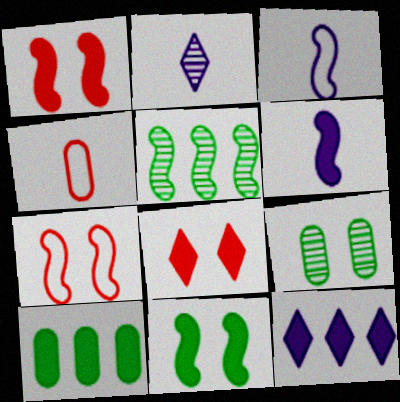[[1, 3, 5], 
[2, 7, 10], 
[5, 6, 7], 
[6, 8, 10]]